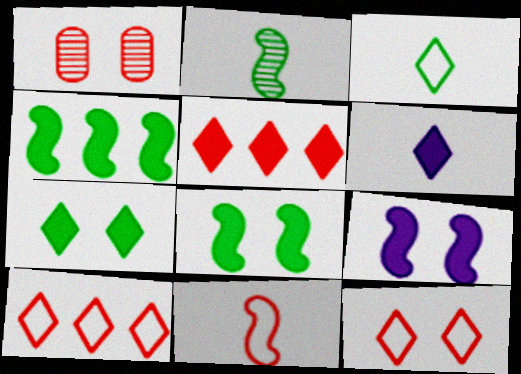[[1, 5, 11], 
[5, 6, 7]]